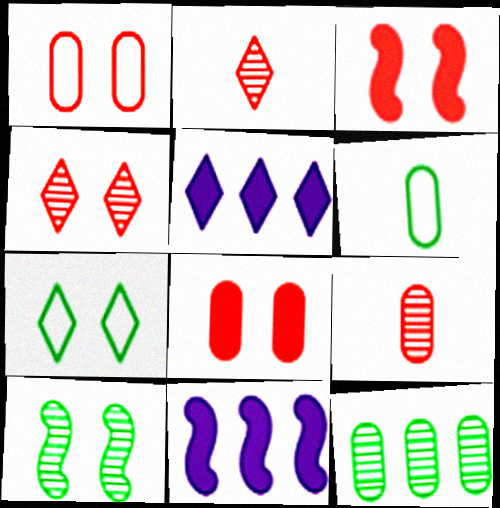[[1, 3, 4], 
[2, 5, 7], 
[4, 6, 11], 
[7, 9, 11]]